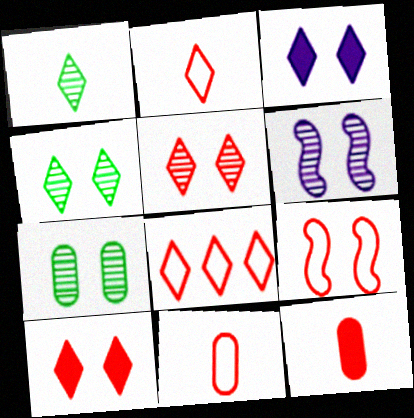[[1, 3, 8], 
[3, 7, 9], 
[5, 6, 7], 
[8, 9, 11]]